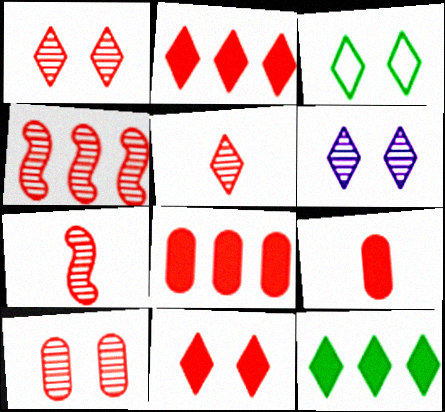[[3, 6, 11], 
[4, 5, 10]]